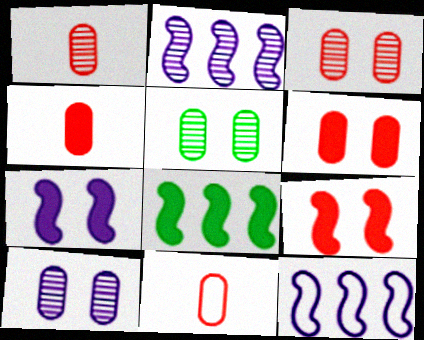[[1, 4, 11], 
[3, 5, 10]]